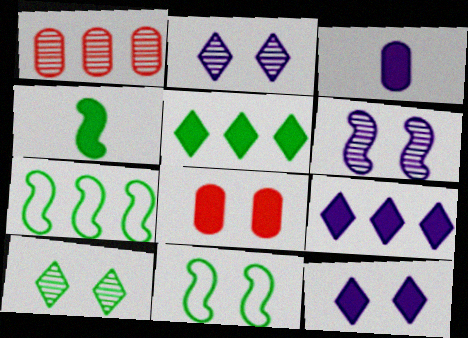[[1, 7, 9], 
[2, 8, 11], 
[4, 8, 9]]